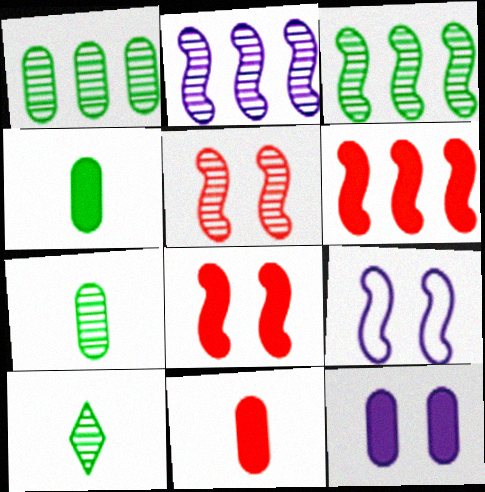[]